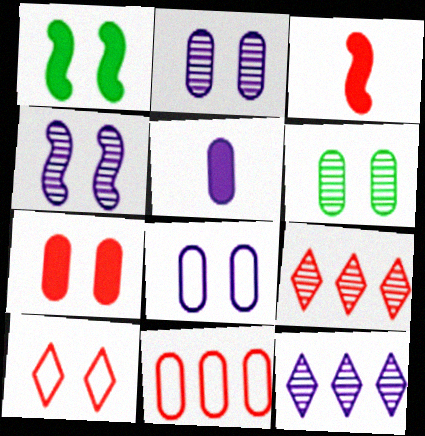[[1, 2, 10], 
[5, 6, 11], 
[6, 7, 8]]